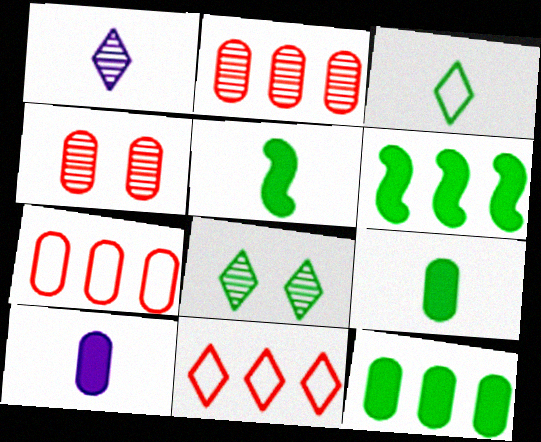[]